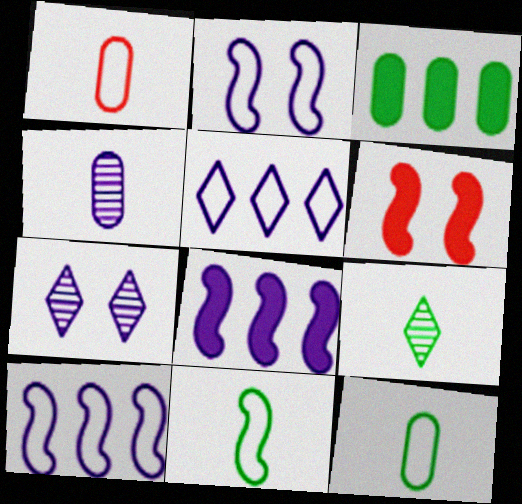[]